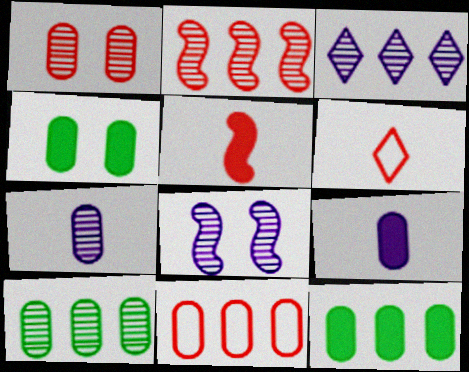[[1, 7, 10], 
[2, 3, 10], 
[3, 7, 8], 
[4, 7, 11], 
[6, 8, 12]]